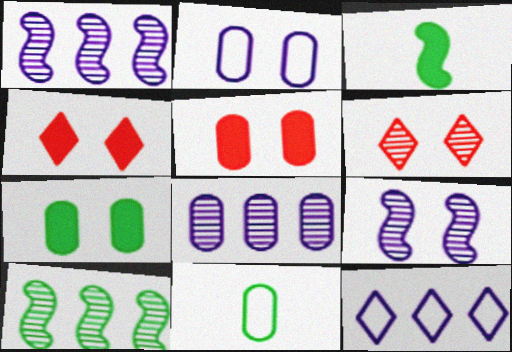[[1, 4, 11], 
[5, 8, 11]]